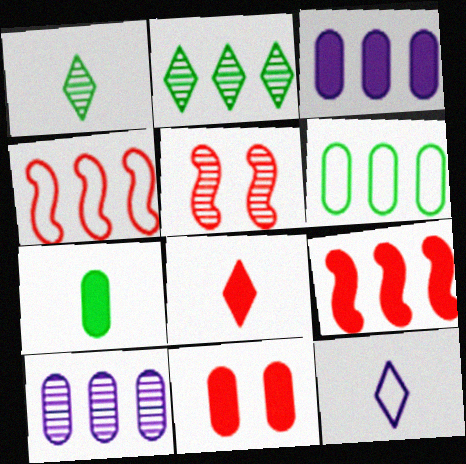[[1, 5, 10], 
[1, 8, 12], 
[2, 3, 4], 
[3, 7, 11], 
[8, 9, 11]]